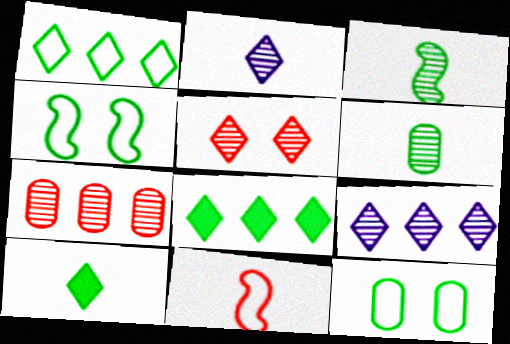[[3, 8, 12], 
[4, 6, 8]]